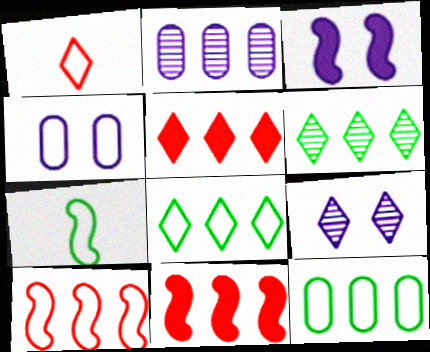[[2, 8, 11], 
[3, 4, 9]]